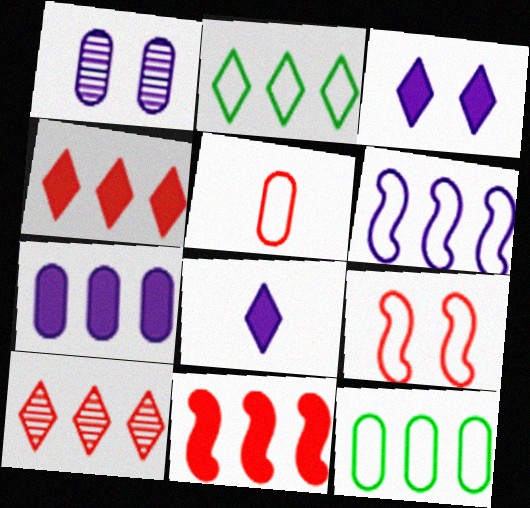[[1, 6, 8]]